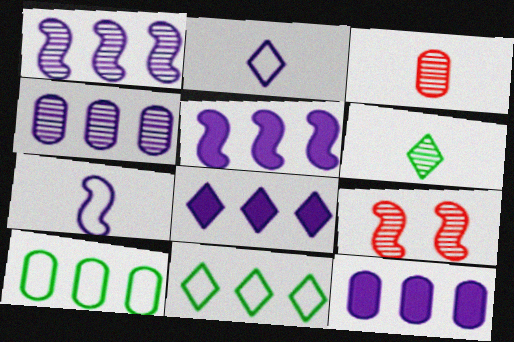[[4, 6, 9], 
[5, 8, 12]]